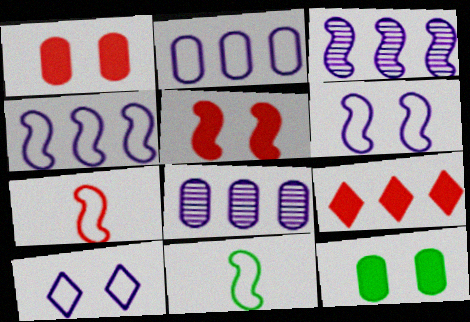[[3, 5, 11]]